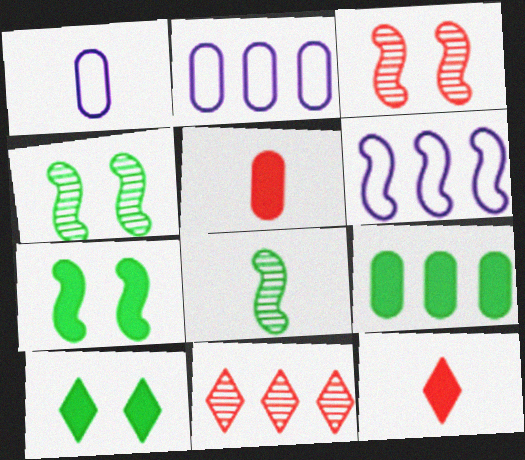[[1, 7, 11], 
[1, 8, 12], 
[2, 4, 12], 
[6, 9, 11]]